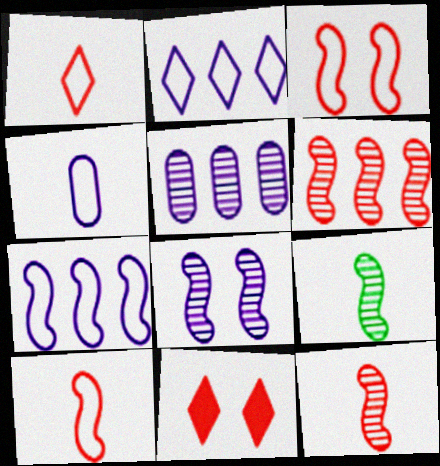[[6, 8, 9]]